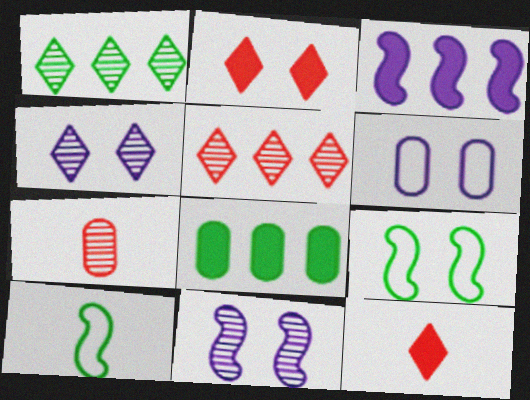[[1, 7, 11], 
[6, 7, 8]]